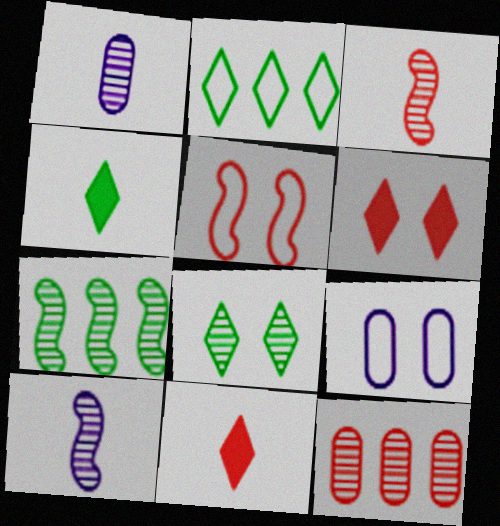[[2, 4, 8], 
[5, 11, 12], 
[7, 9, 11], 
[8, 10, 12]]